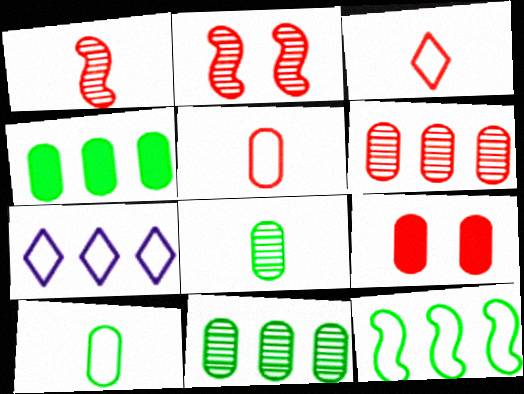[[5, 6, 9]]